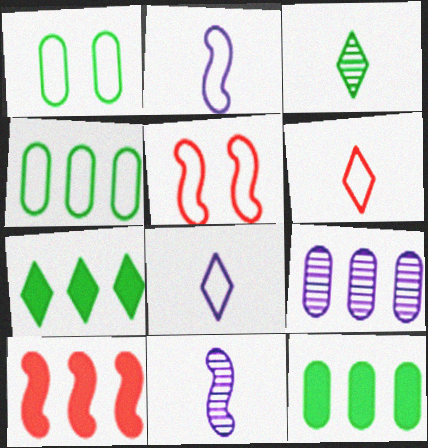[[4, 5, 8]]